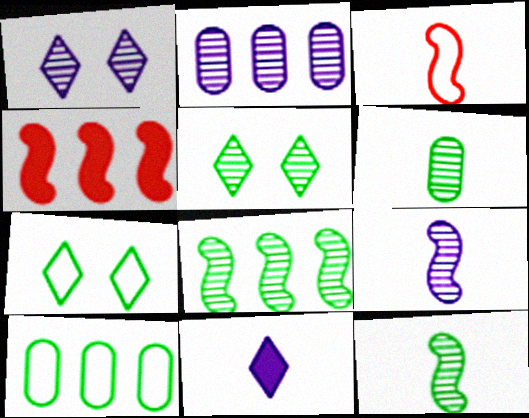[[1, 2, 9], 
[3, 6, 11], 
[5, 6, 8]]